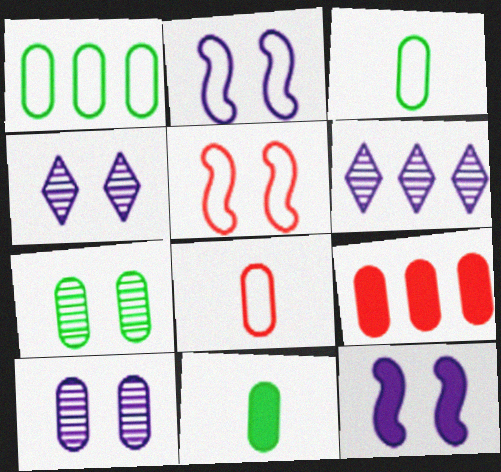[[1, 7, 11], 
[3, 9, 10], 
[5, 6, 11]]